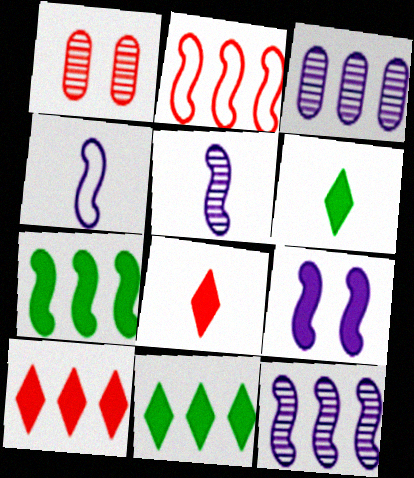[[1, 2, 8], 
[1, 4, 11], 
[2, 3, 11], 
[2, 7, 12], 
[4, 9, 12]]